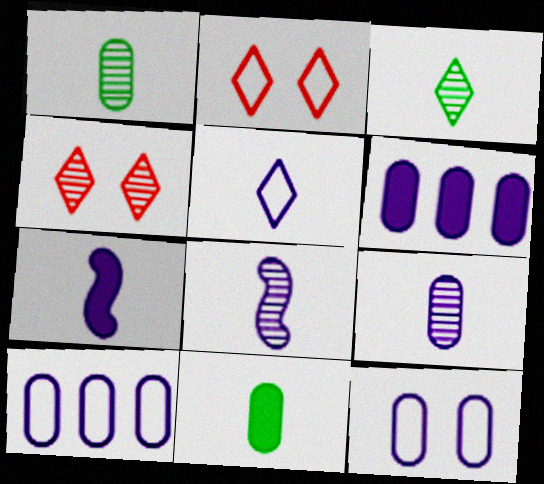[[5, 7, 9], 
[6, 9, 12]]